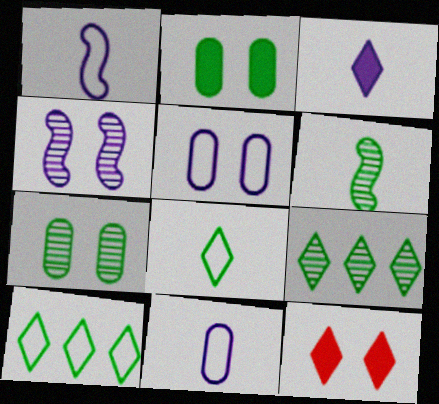[[2, 6, 10], 
[6, 7, 9]]